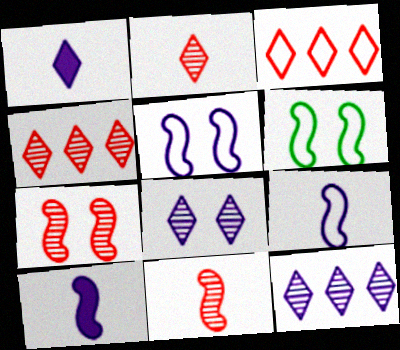[]